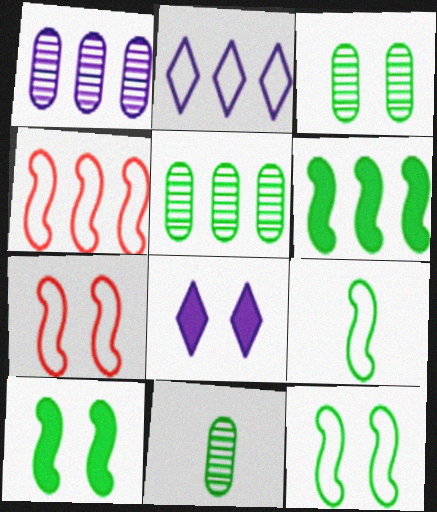[[3, 5, 11], 
[3, 7, 8], 
[4, 8, 11]]